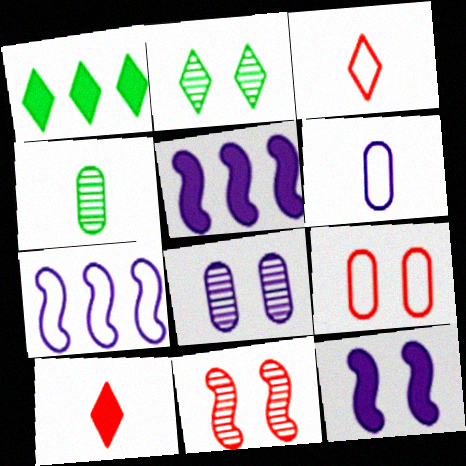[[1, 6, 11], 
[2, 8, 11], 
[2, 9, 12]]